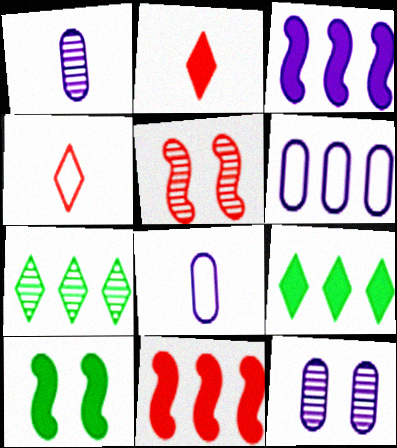[[1, 5, 7], 
[5, 8, 9], 
[6, 7, 11]]